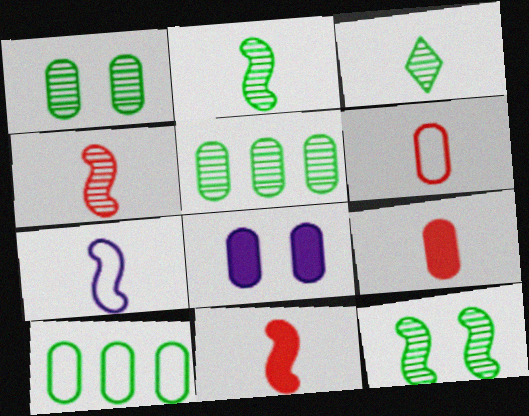[[2, 7, 11], 
[3, 5, 12], 
[3, 7, 9], 
[5, 6, 8]]